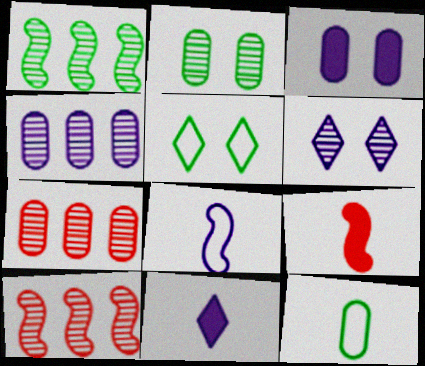[[3, 7, 12], 
[4, 5, 9]]